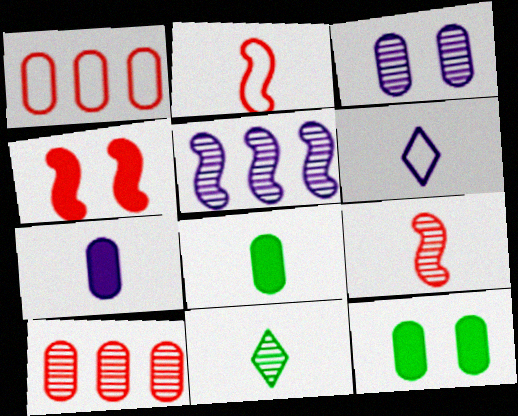[[1, 3, 8], 
[2, 7, 11], 
[6, 8, 9]]